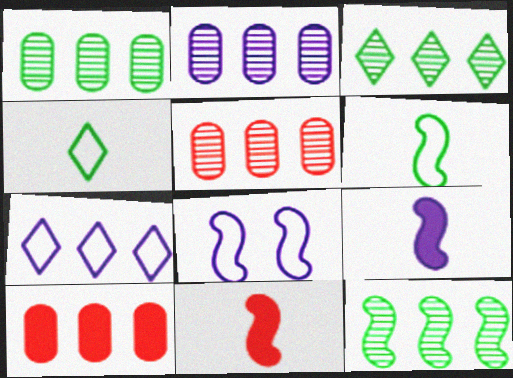[[1, 2, 5], 
[1, 3, 12], 
[7, 10, 12], 
[8, 11, 12]]